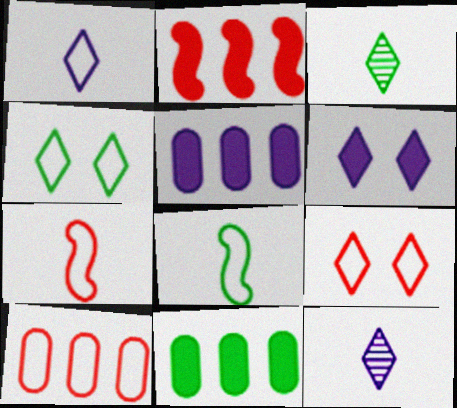[[7, 9, 10]]